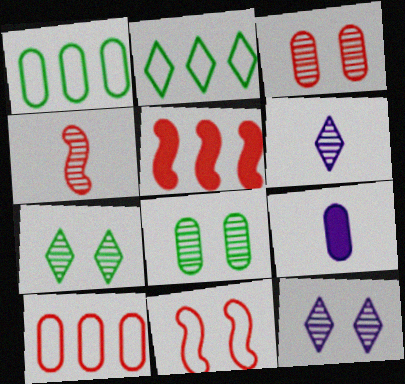[[1, 3, 9], 
[4, 5, 11], 
[8, 9, 10]]